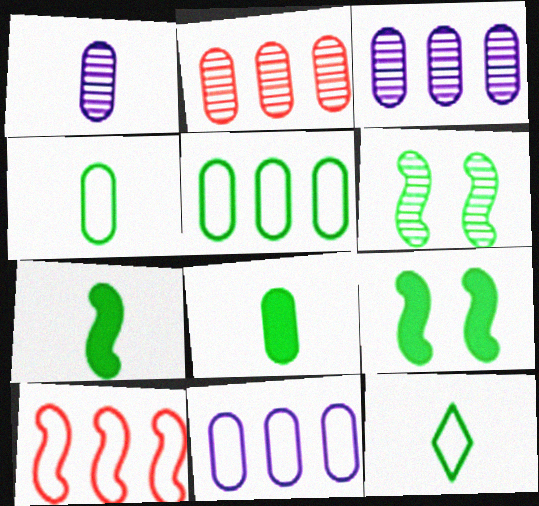[]